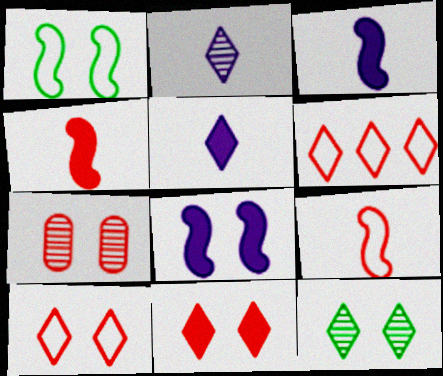[[4, 6, 7], 
[5, 6, 12]]